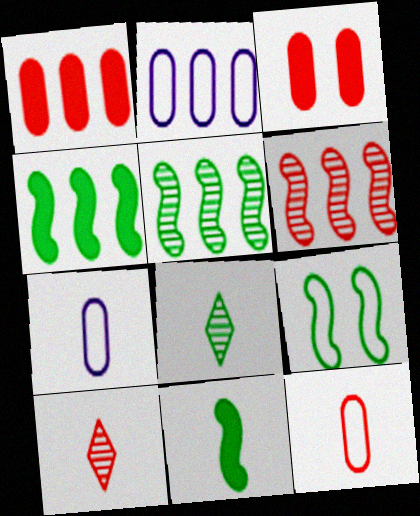[[5, 9, 11], 
[7, 10, 11]]